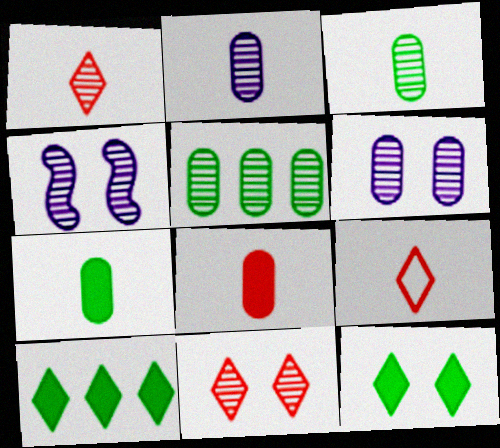[[1, 4, 5]]